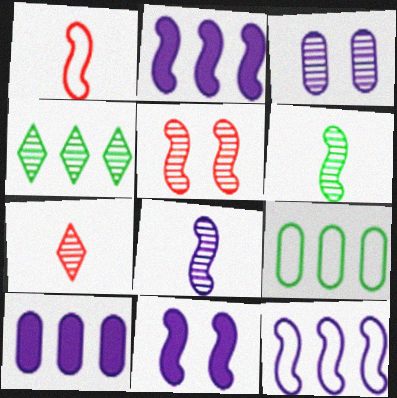[[7, 9, 11], 
[8, 11, 12]]